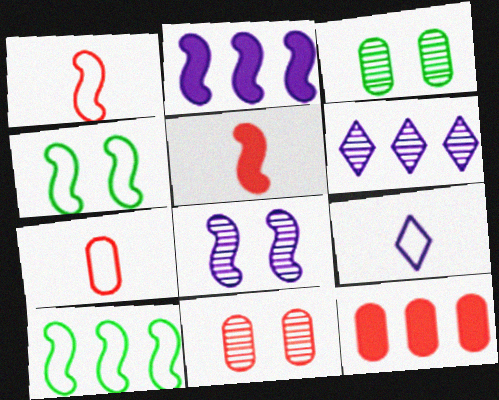[[5, 8, 10], 
[6, 10, 12], 
[7, 11, 12]]